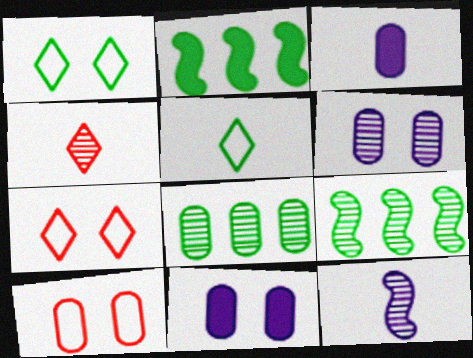[[3, 7, 9], 
[3, 8, 10], 
[4, 6, 9]]